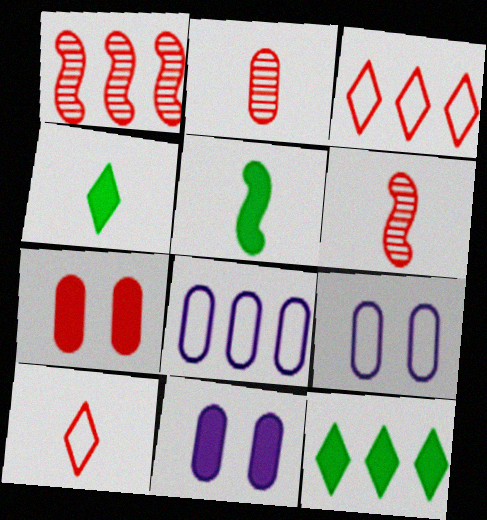[[1, 4, 9], 
[1, 7, 10], 
[1, 8, 12], 
[3, 6, 7], 
[6, 9, 12]]